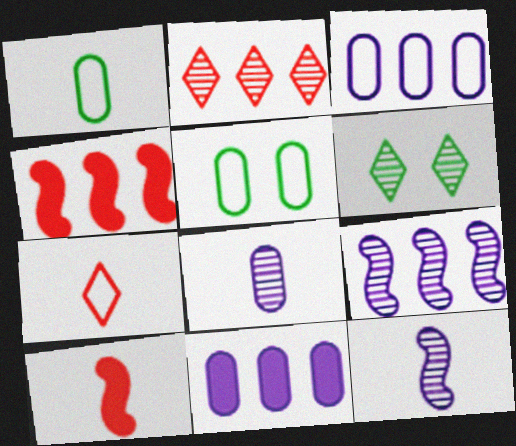[[3, 6, 10]]